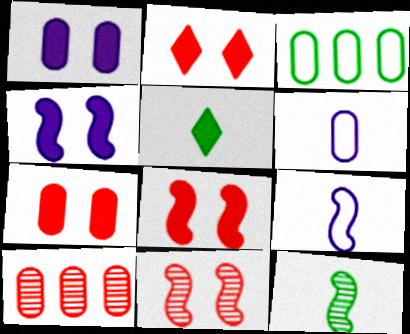[[2, 7, 8]]